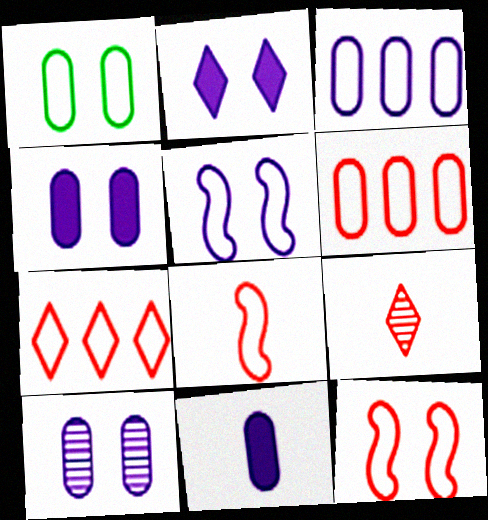[[2, 5, 10], 
[3, 10, 11]]